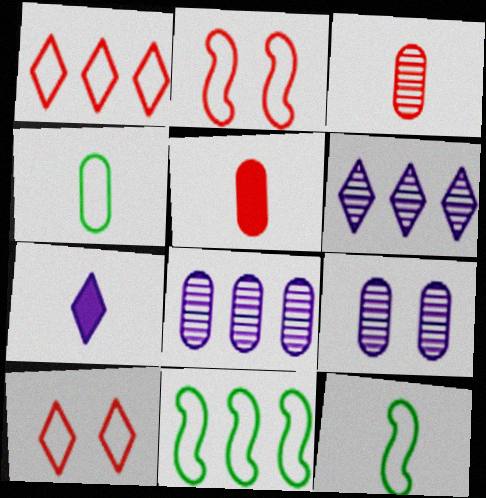[[3, 7, 12]]